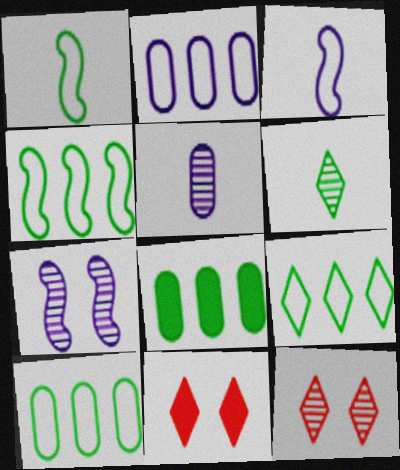[[3, 8, 12], 
[4, 5, 11], 
[4, 9, 10]]